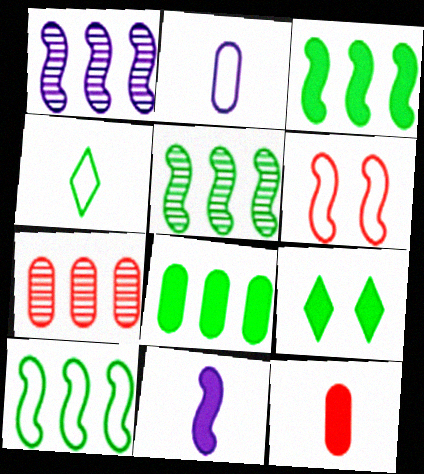[[3, 5, 10], 
[5, 6, 11]]